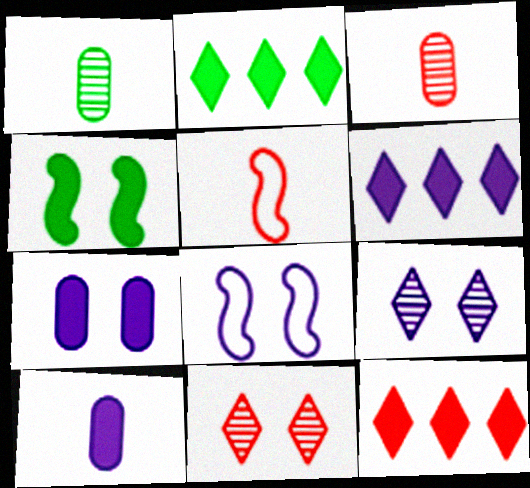[[1, 8, 12], 
[2, 3, 8], 
[2, 6, 12], 
[4, 10, 12], 
[7, 8, 9]]